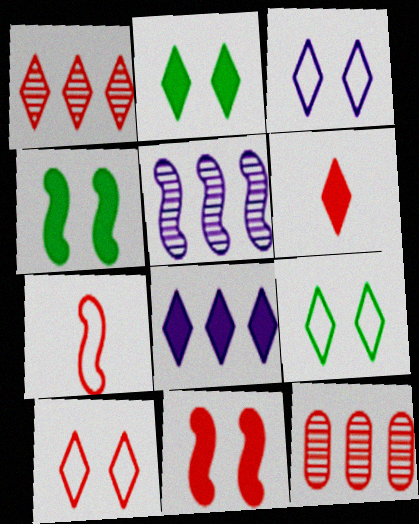[[1, 6, 10], 
[2, 6, 8], 
[3, 9, 10], 
[4, 5, 7]]